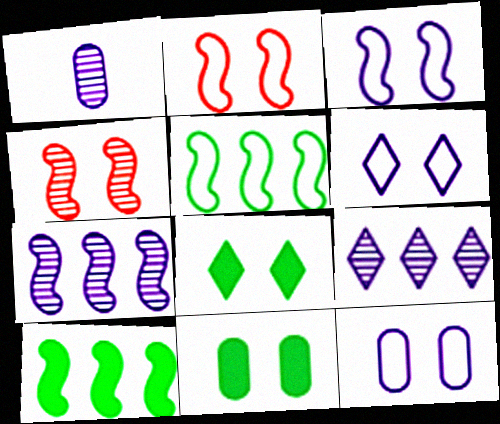[[3, 6, 12], 
[4, 6, 11], 
[4, 8, 12]]